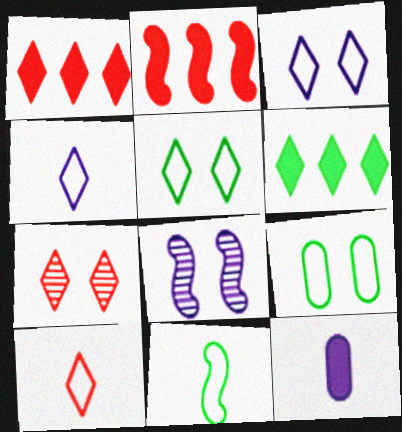[[1, 7, 10], 
[2, 8, 11], 
[4, 6, 7]]